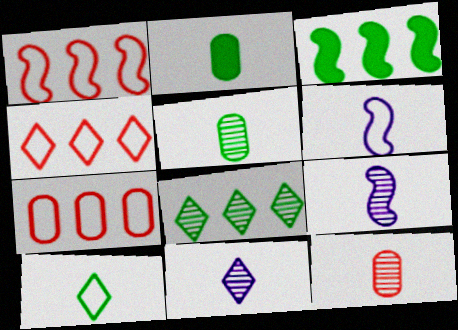[[1, 4, 7]]